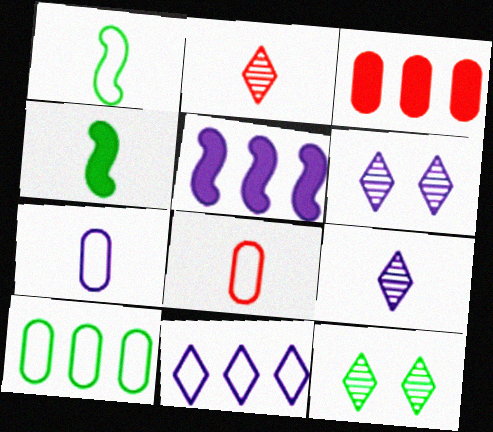[[1, 3, 6], 
[2, 4, 7], 
[4, 8, 9], 
[4, 10, 12], 
[5, 6, 7], 
[5, 8, 12]]